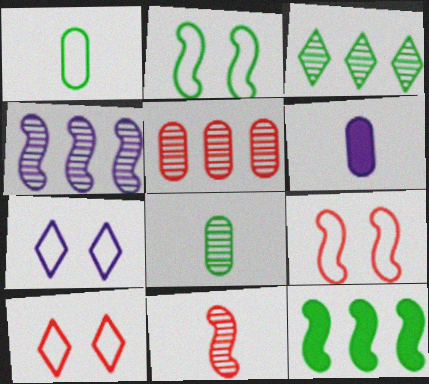[[3, 4, 5], 
[3, 6, 9], 
[4, 6, 7]]